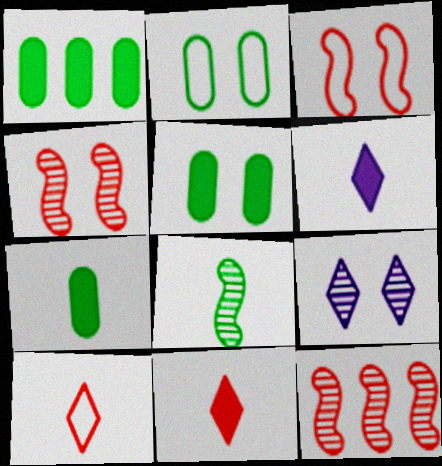[[1, 5, 7], 
[2, 6, 12], 
[3, 5, 9]]